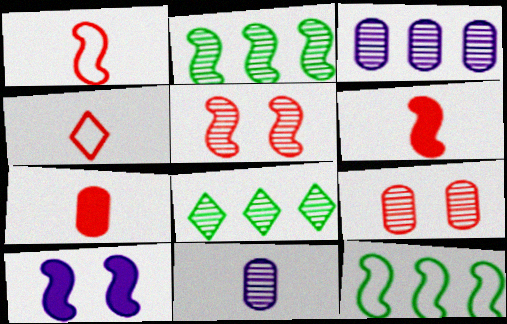[[1, 2, 10], 
[5, 8, 11]]